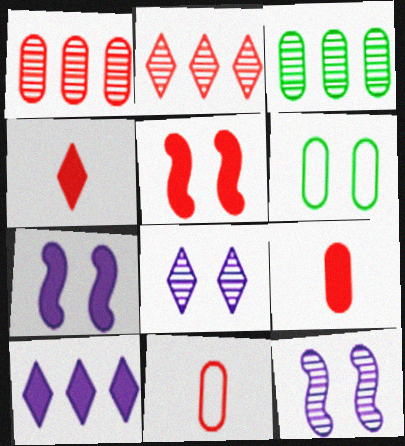[[2, 5, 11], 
[5, 6, 8]]